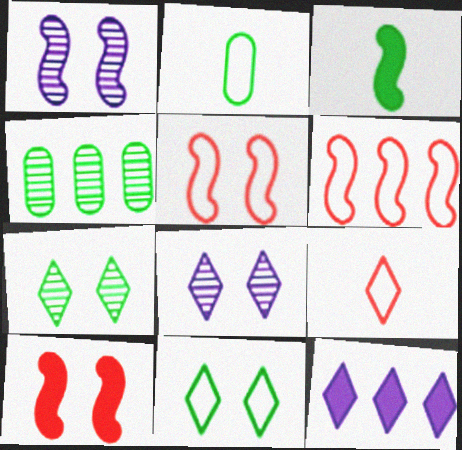[[1, 3, 6], 
[3, 4, 11], 
[4, 6, 12], 
[7, 9, 12]]